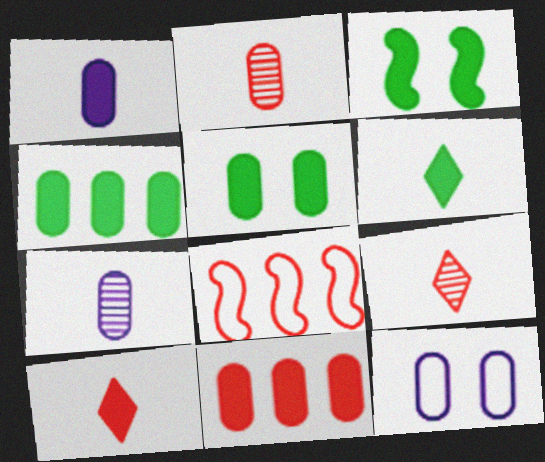[[1, 5, 11], 
[2, 4, 12], 
[3, 4, 6]]